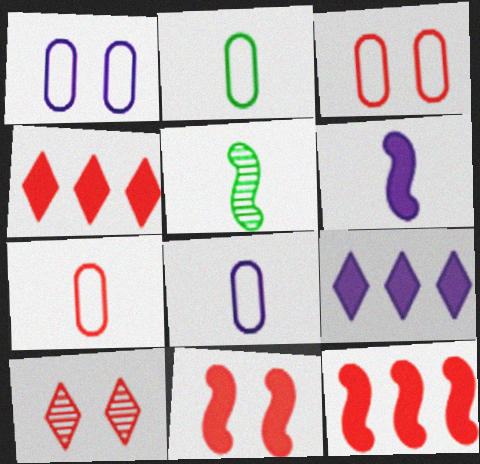[[1, 4, 5], 
[2, 7, 8], 
[3, 5, 9], 
[3, 10, 11], 
[7, 10, 12]]